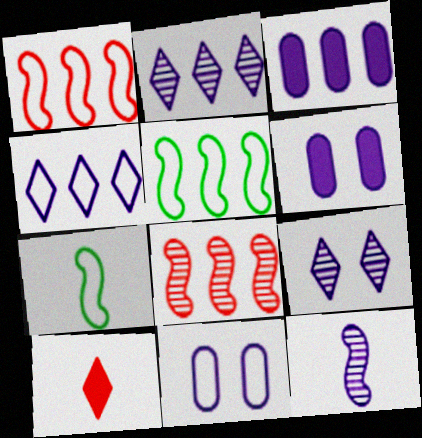[[4, 6, 12]]